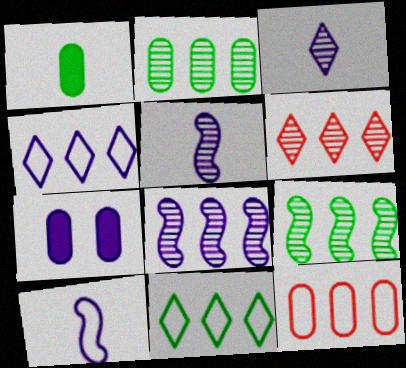[[2, 6, 8], 
[4, 5, 7]]